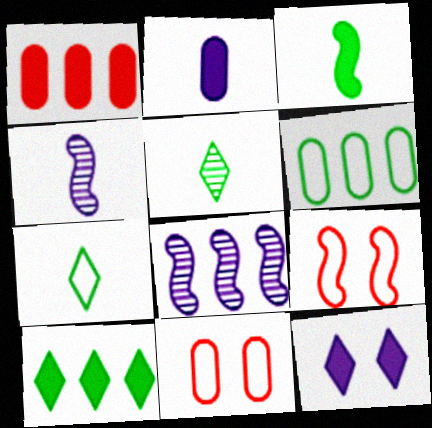[[1, 3, 12], 
[3, 8, 9], 
[4, 10, 11]]